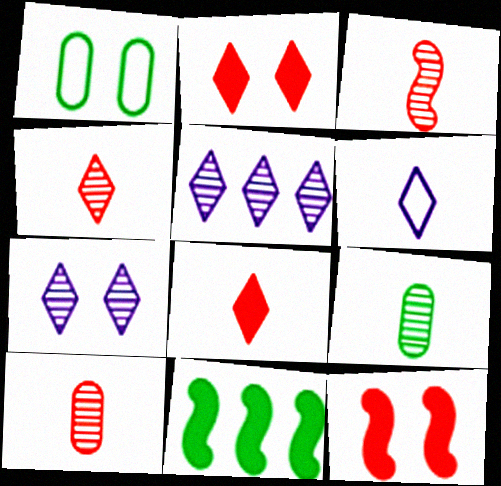[[1, 7, 12], 
[3, 4, 10]]